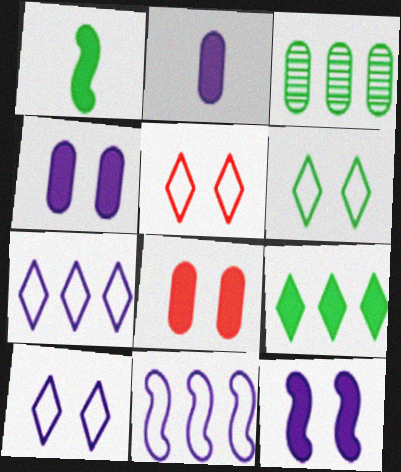[[1, 3, 6], 
[5, 6, 10]]